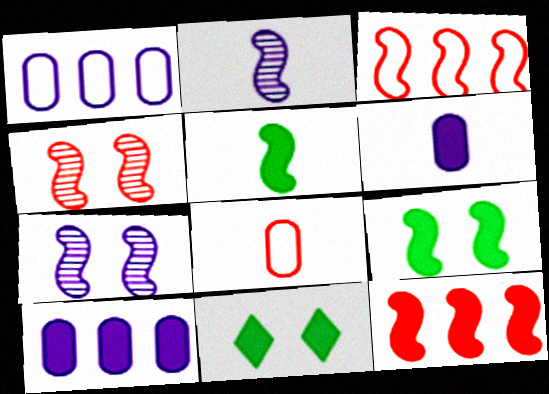[[2, 3, 9], 
[3, 5, 7], 
[6, 11, 12]]